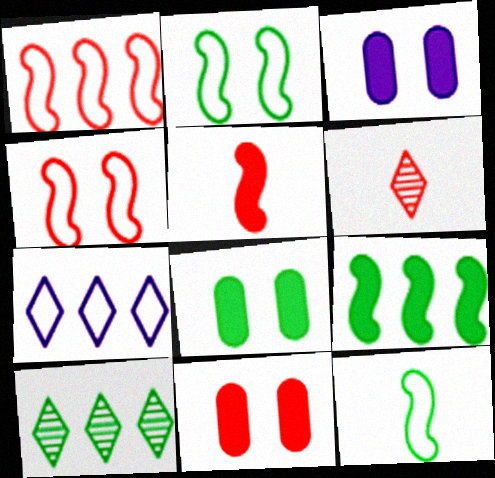[[1, 6, 11], 
[3, 8, 11], 
[8, 10, 12]]